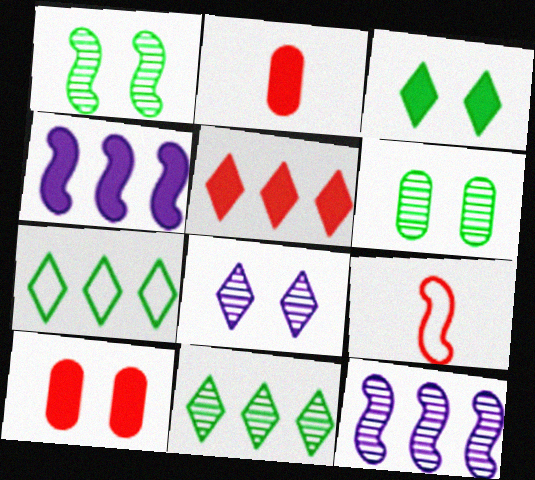[[1, 4, 9], 
[2, 3, 4]]